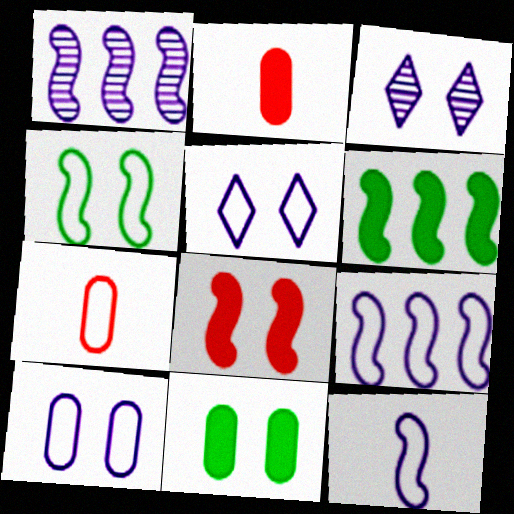[[3, 6, 7]]